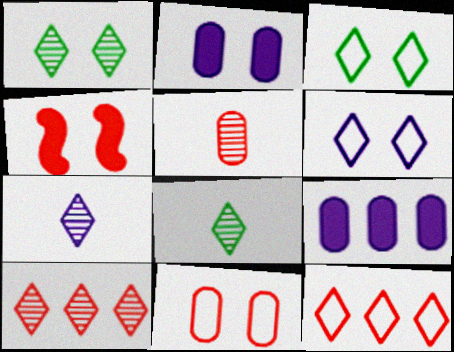[[1, 7, 10], 
[4, 5, 12]]